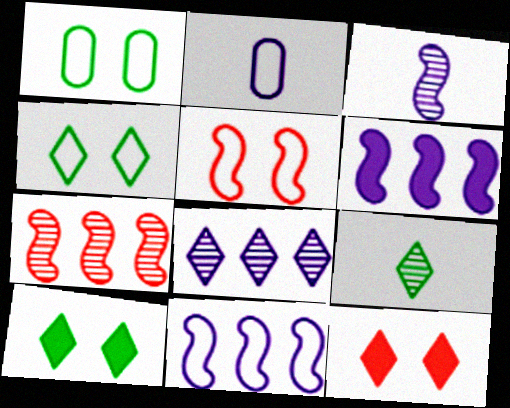[[2, 7, 10]]